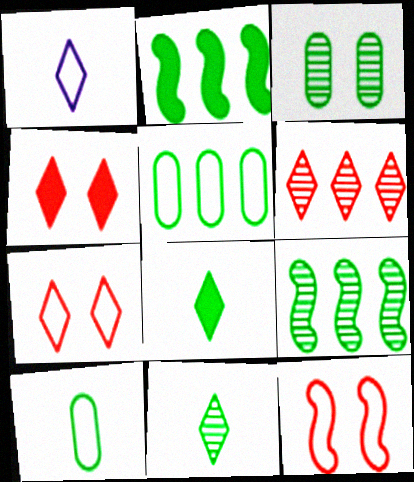[[1, 5, 12], 
[3, 9, 11]]